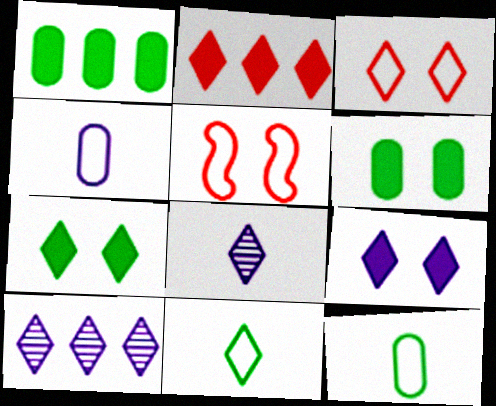[[1, 5, 8]]